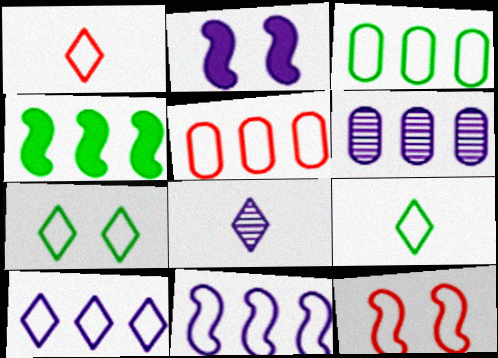[[1, 5, 12], 
[1, 7, 10]]